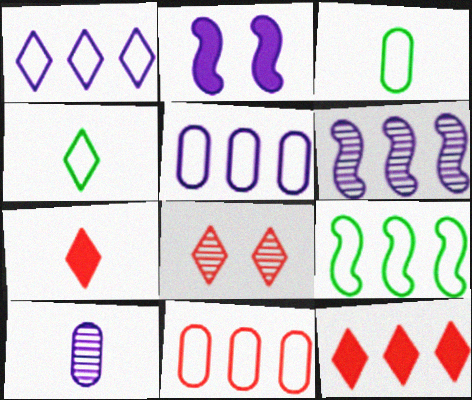[[1, 2, 10], 
[1, 9, 11]]